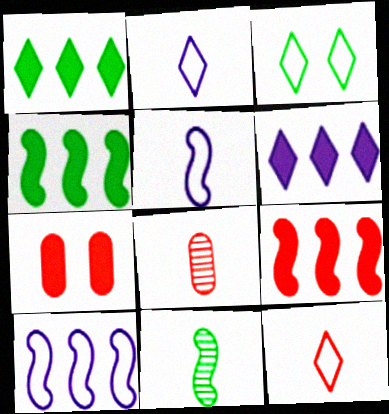[]